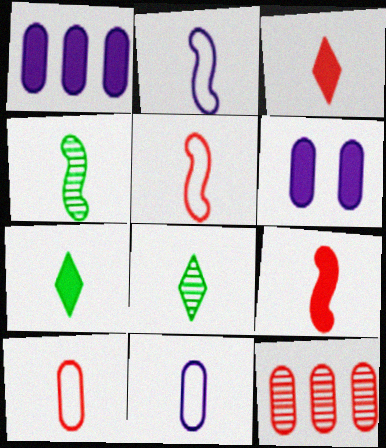[[2, 4, 9], 
[3, 4, 11], 
[8, 9, 11]]